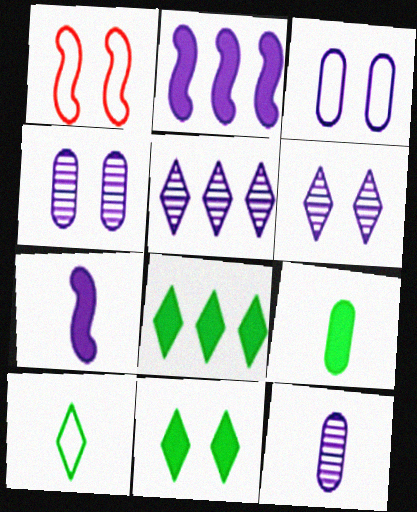[[1, 4, 11], 
[1, 5, 9], 
[1, 8, 12], 
[3, 5, 7]]